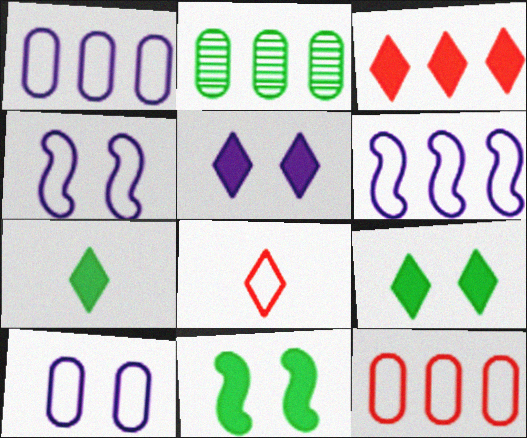[[2, 3, 6], 
[3, 5, 7]]